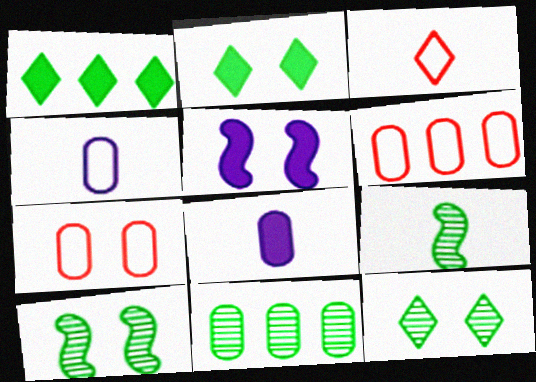[[3, 5, 11], 
[3, 8, 9], 
[5, 7, 12], 
[7, 8, 11], 
[9, 11, 12]]